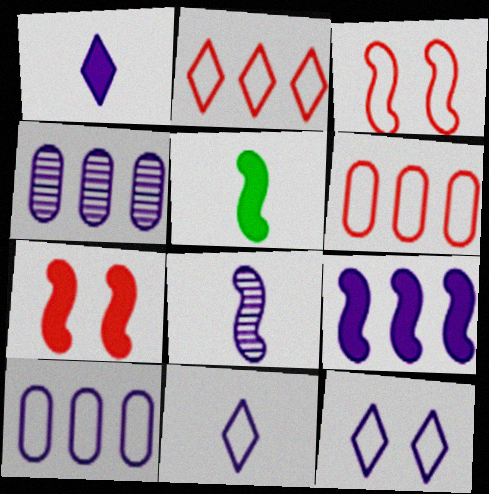[[5, 7, 9]]